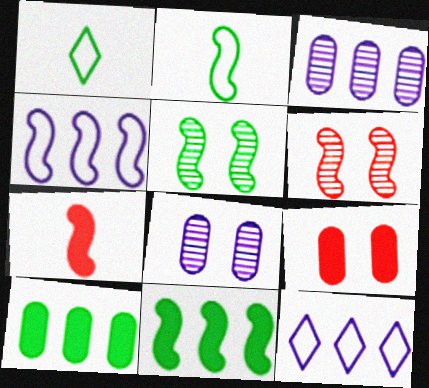[[1, 5, 10], 
[2, 5, 11], 
[4, 5, 7]]